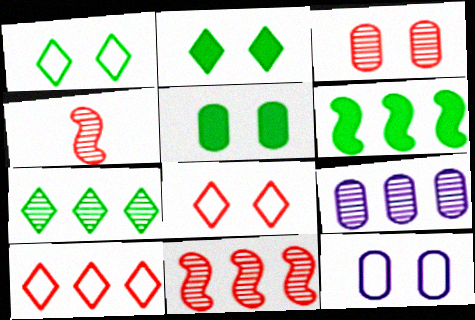[[3, 5, 12], 
[6, 9, 10], 
[7, 9, 11]]